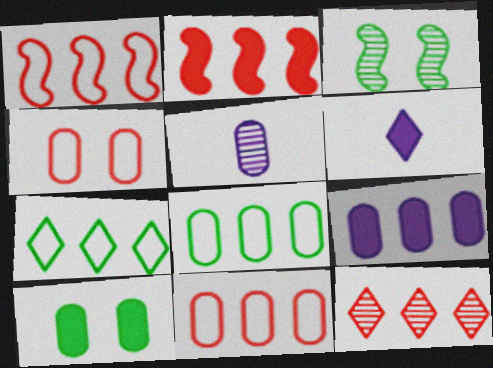[[2, 6, 10], 
[2, 11, 12], 
[3, 5, 12], 
[3, 6, 11], 
[5, 10, 11]]